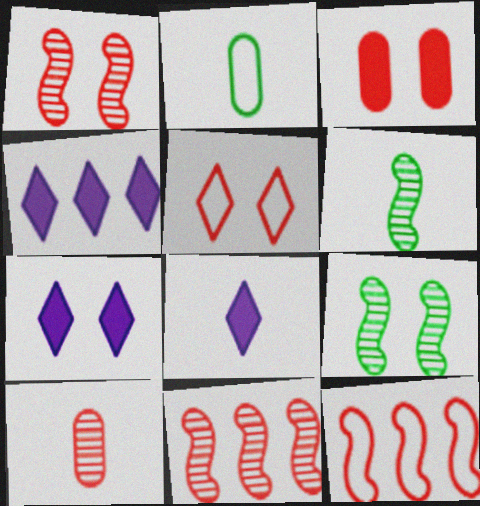[[1, 2, 4], 
[1, 3, 5], 
[2, 7, 11], 
[4, 7, 8]]